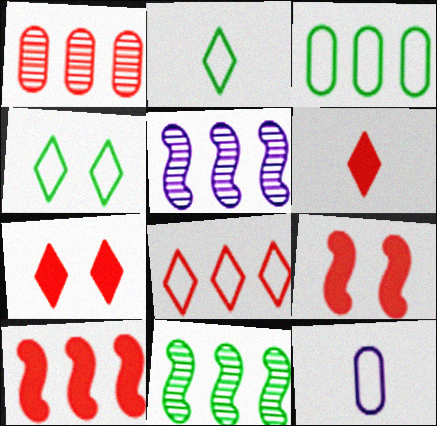[[1, 8, 10], 
[7, 11, 12]]